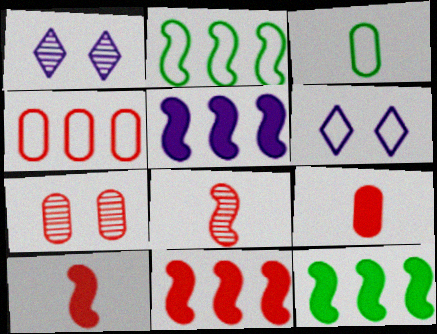[[1, 2, 9], 
[1, 3, 11], 
[4, 7, 9], 
[5, 11, 12]]